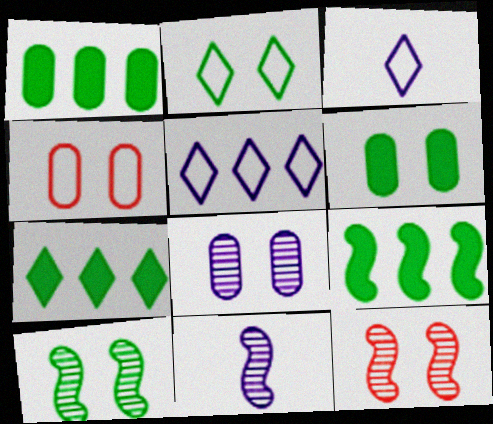[[1, 3, 12], 
[1, 7, 9], 
[2, 6, 10], 
[4, 6, 8], 
[4, 7, 11]]